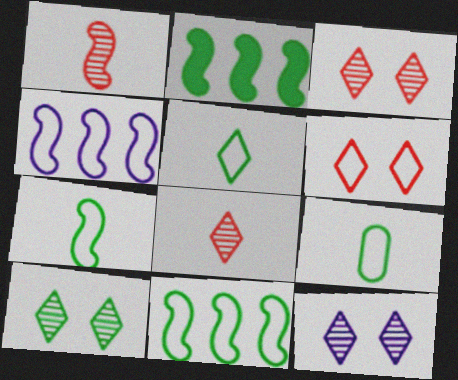[[2, 9, 10], 
[3, 10, 12], 
[4, 6, 9], 
[5, 7, 9]]